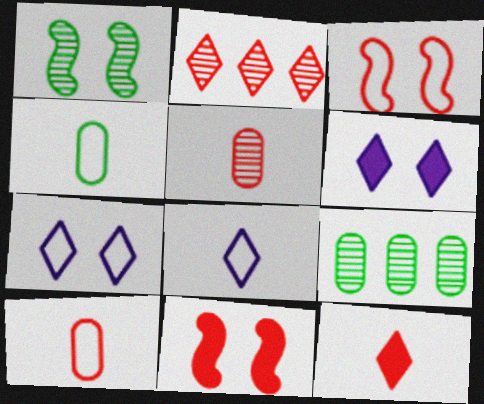[[2, 10, 11], 
[8, 9, 11]]